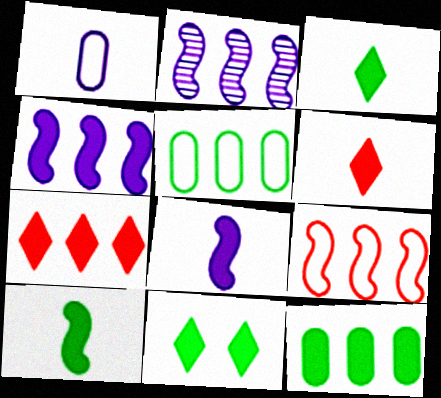[[2, 5, 7], 
[4, 7, 12], 
[10, 11, 12]]